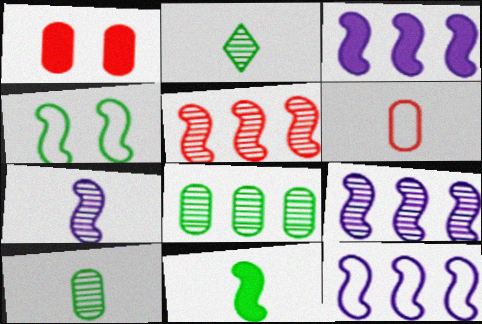[[1, 2, 12], 
[3, 9, 12]]